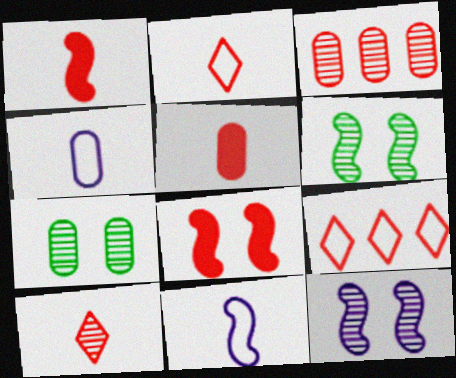[[2, 3, 8]]